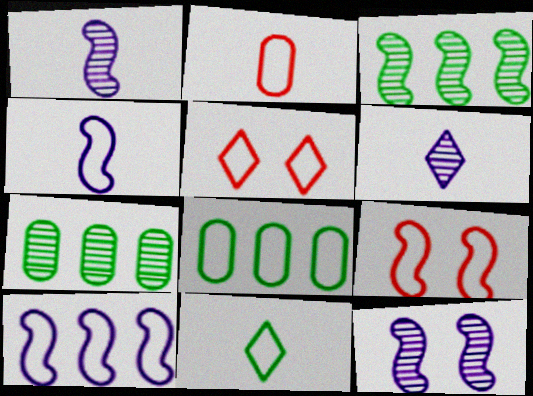[[2, 4, 11], 
[4, 5, 8]]